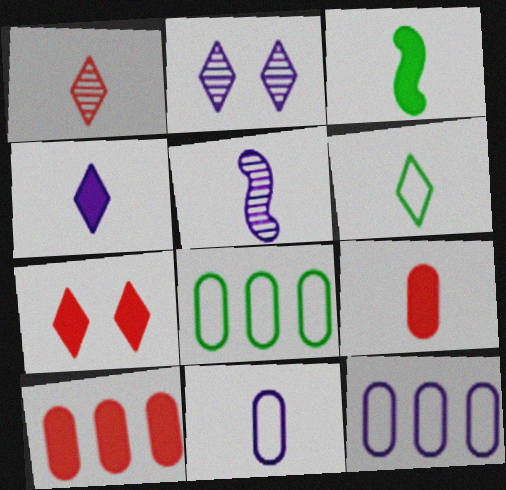[[1, 3, 11], 
[1, 4, 6], 
[3, 4, 9], 
[4, 5, 11], 
[5, 6, 9], 
[5, 7, 8]]